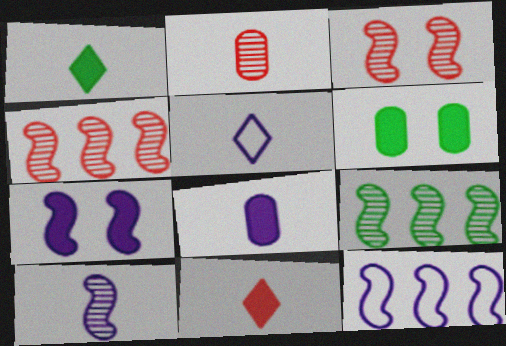[[3, 9, 10], 
[4, 5, 6], 
[5, 8, 10], 
[7, 10, 12]]